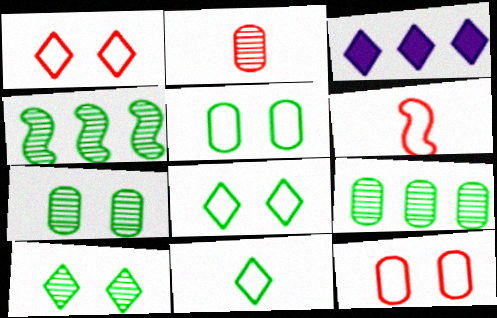[[3, 6, 7]]